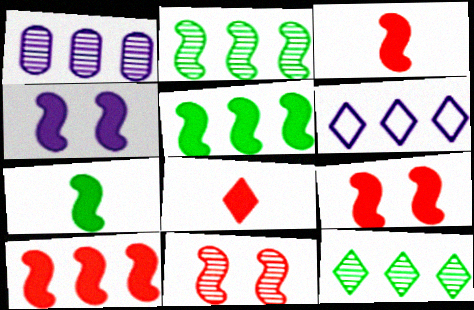[[3, 4, 5], 
[3, 9, 10], 
[4, 7, 10]]